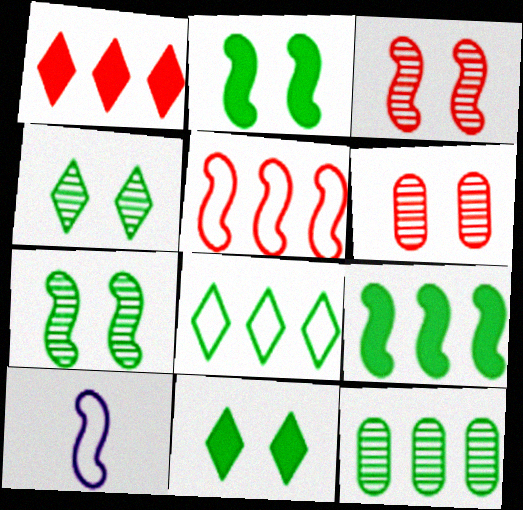[[3, 9, 10], 
[8, 9, 12]]